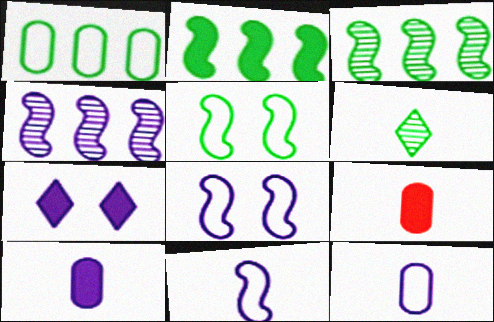[[2, 7, 9], 
[4, 7, 12], 
[6, 9, 11]]